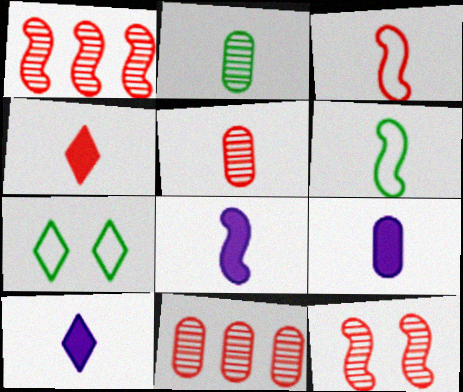[[1, 7, 9], 
[2, 3, 10], 
[3, 4, 5], 
[5, 6, 10], 
[7, 8, 11], 
[8, 9, 10]]